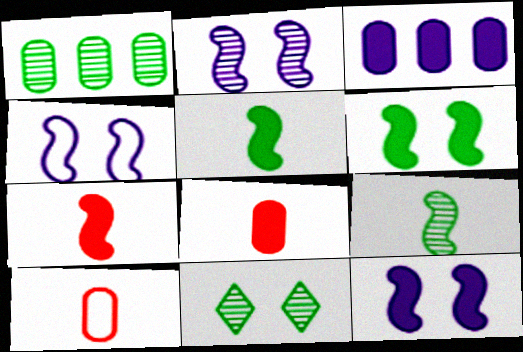[[1, 9, 11], 
[2, 4, 12]]